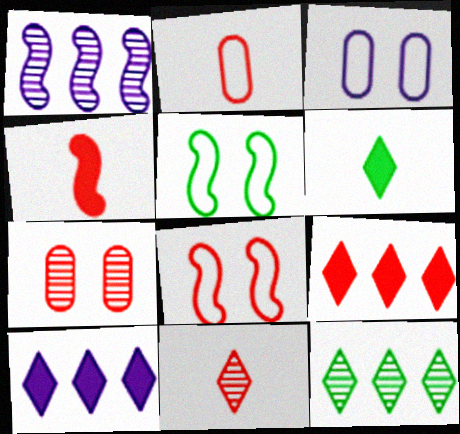[[1, 4, 5], 
[2, 4, 11], 
[3, 4, 12]]